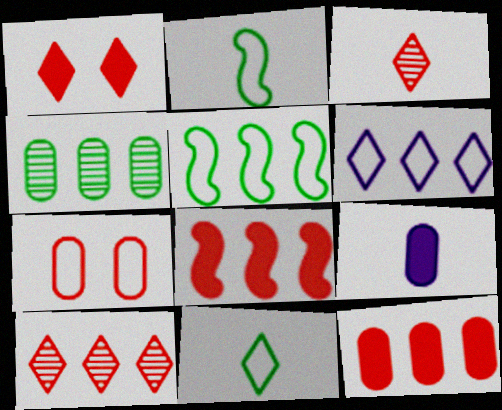[[2, 3, 9], 
[2, 6, 7], 
[3, 7, 8], 
[4, 6, 8], 
[4, 7, 9]]